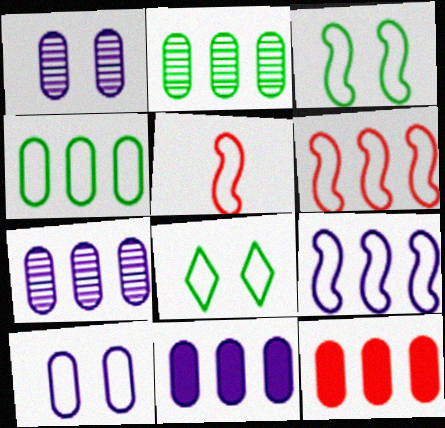[[3, 5, 9], 
[4, 7, 12]]